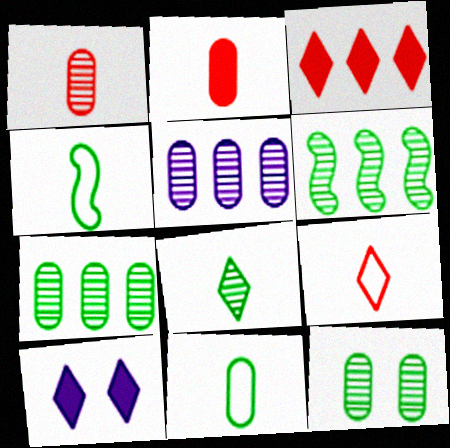[[1, 5, 12], 
[6, 8, 12]]